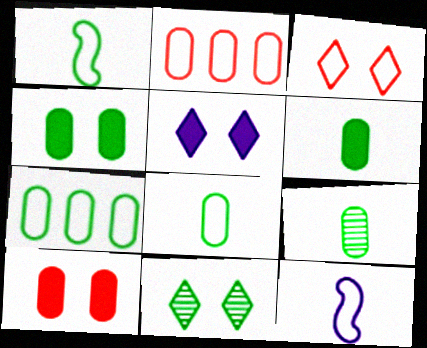[[3, 5, 11], 
[3, 7, 12], 
[4, 7, 9], 
[6, 8, 9]]